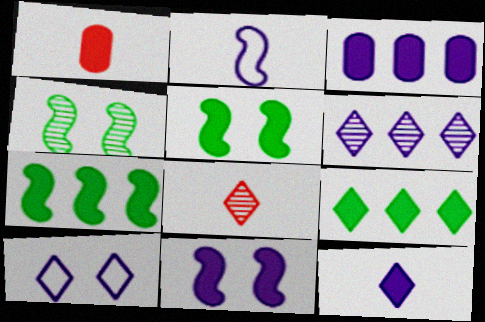[[1, 9, 11], 
[3, 11, 12], 
[6, 10, 12], 
[8, 9, 10]]